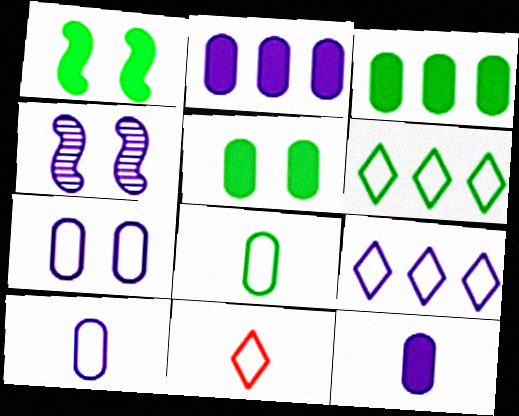[[3, 4, 11], 
[4, 9, 12]]